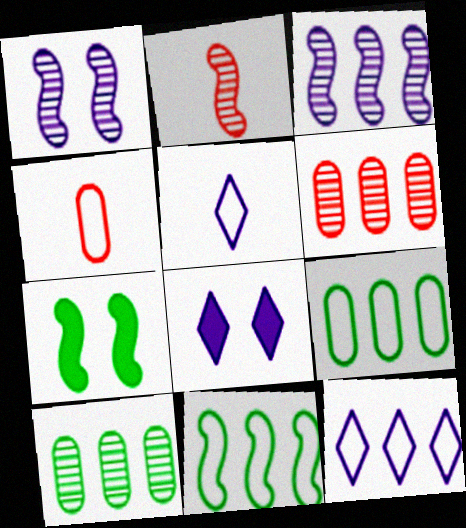[[2, 8, 9], 
[5, 6, 7]]